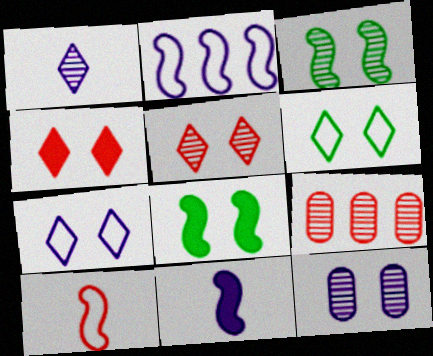[[1, 3, 9], 
[3, 5, 12], 
[4, 9, 10], 
[6, 9, 11]]